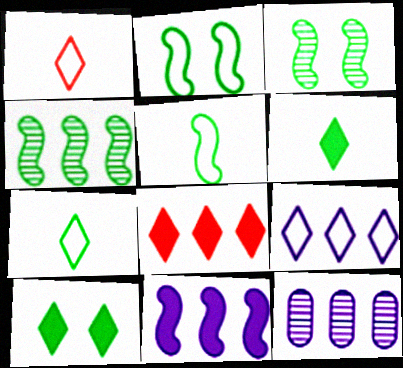[[9, 11, 12]]